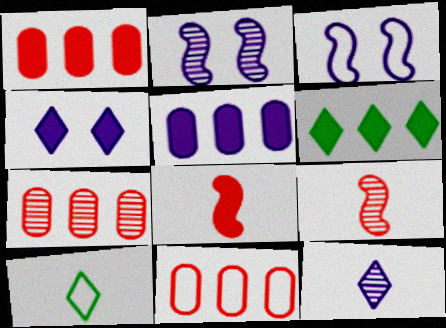[[1, 2, 10], 
[1, 7, 11], 
[3, 5, 12], 
[3, 10, 11]]